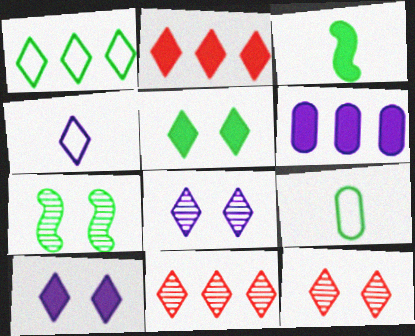[[4, 5, 11]]